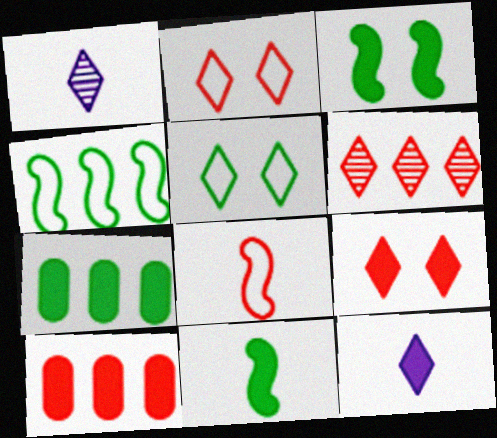[[3, 10, 12], 
[5, 6, 12]]